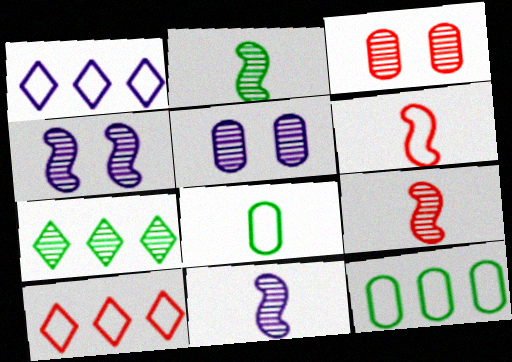[[2, 9, 11], 
[3, 7, 11], 
[5, 7, 9]]